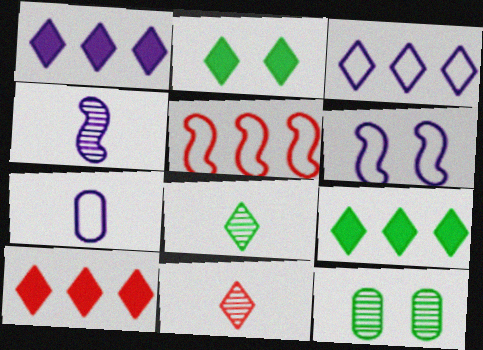[[1, 9, 10], 
[2, 3, 11], 
[3, 6, 7]]